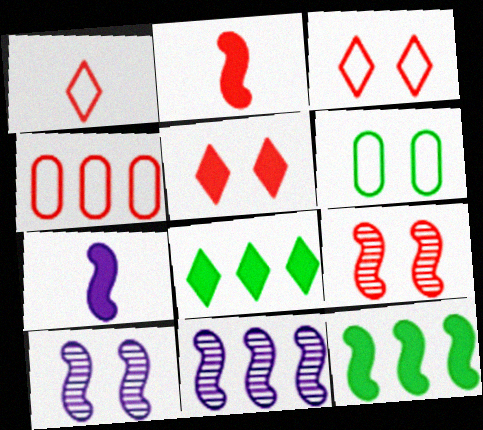[[4, 8, 11], 
[5, 6, 10]]